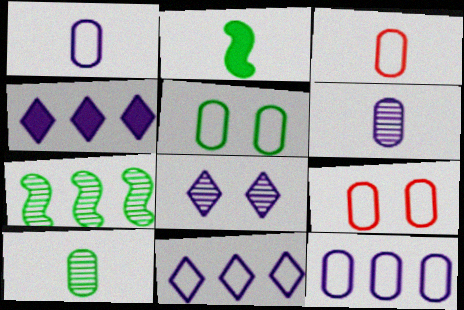[[3, 5, 12]]